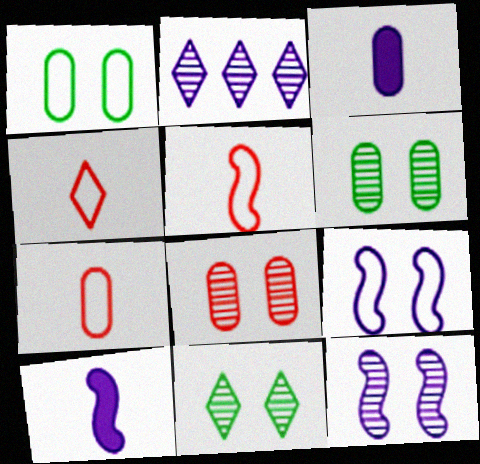[[2, 3, 9], 
[4, 5, 7], 
[8, 11, 12]]